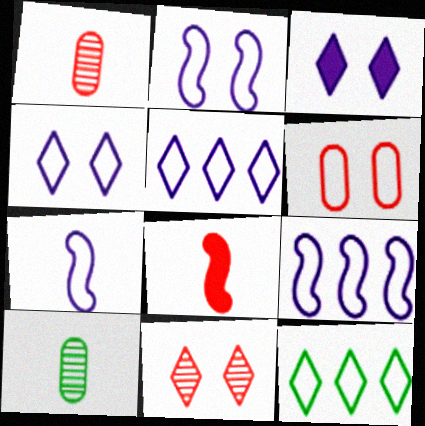[[2, 7, 9], 
[6, 7, 12]]